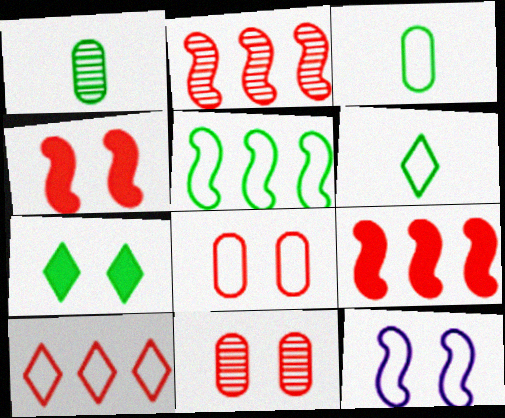[[1, 5, 7], 
[3, 10, 12], 
[7, 11, 12]]